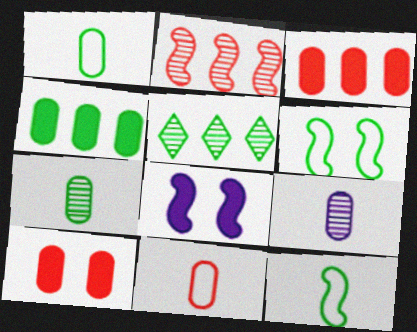[[2, 8, 12], 
[5, 8, 11]]